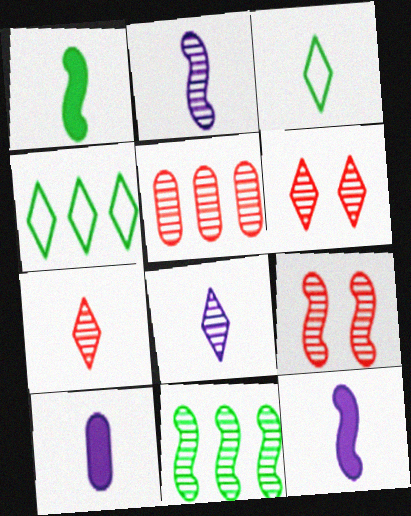[[2, 9, 11], 
[4, 9, 10], 
[5, 7, 9]]